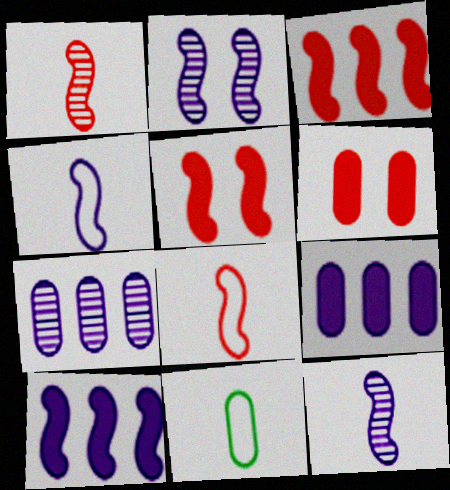[[2, 4, 10], 
[6, 7, 11]]